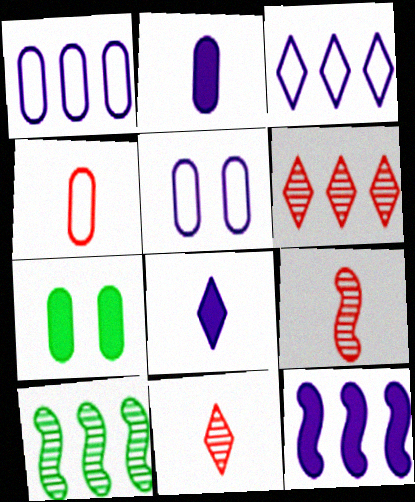[[3, 7, 9]]